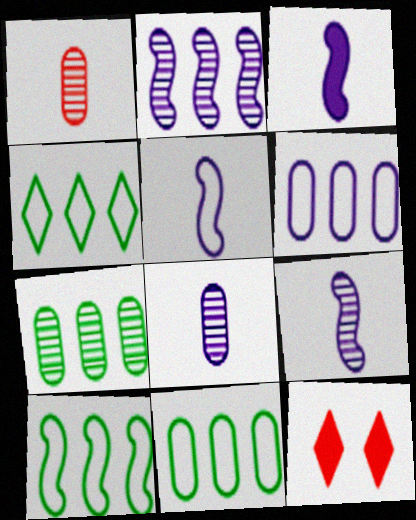[[3, 5, 9], 
[4, 10, 11], 
[5, 7, 12], 
[8, 10, 12], 
[9, 11, 12]]